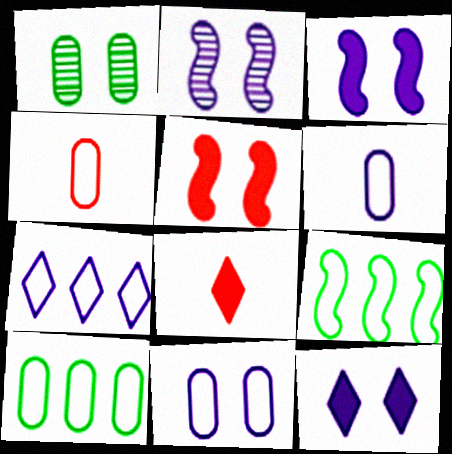[[2, 8, 10], 
[2, 11, 12], 
[4, 10, 11]]